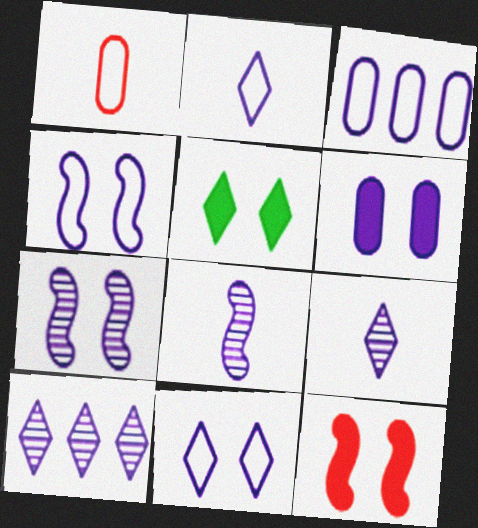[[2, 3, 4], 
[5, 6, 12], 
[6, 7, 11]]